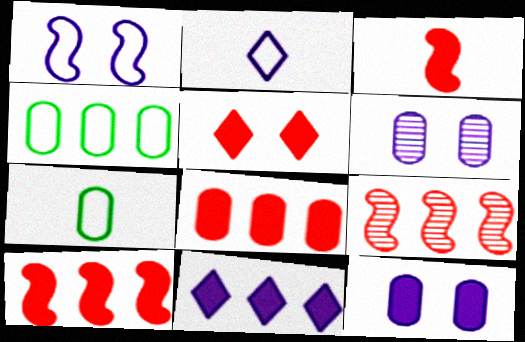[[3, 5, 8], 
[4, 9, 11], 
[6, 7, 8]]